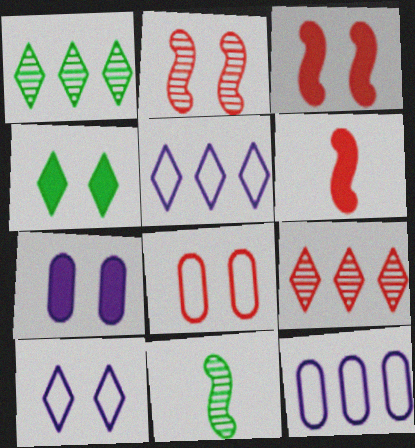[[3, 4, 7], 
[6, 8, 9]]